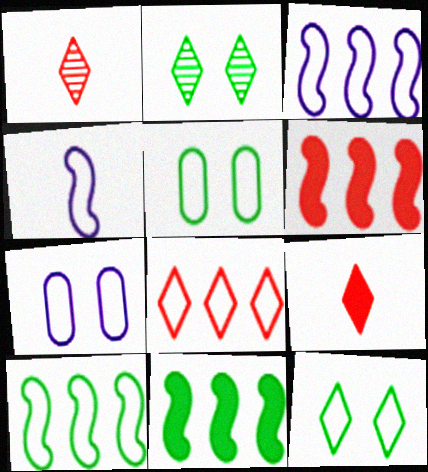[[1, 7, 11], 
[4, 5, 8]]